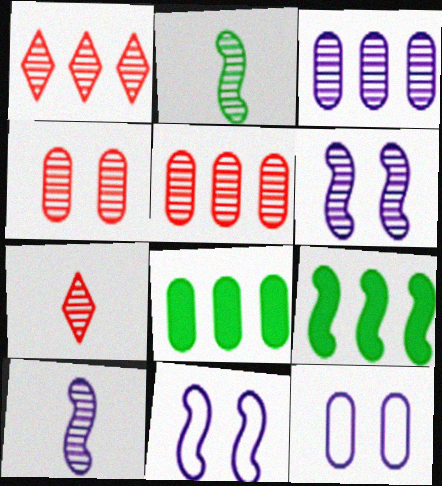[[7, 8, 11], 
[7, 9, 12]]